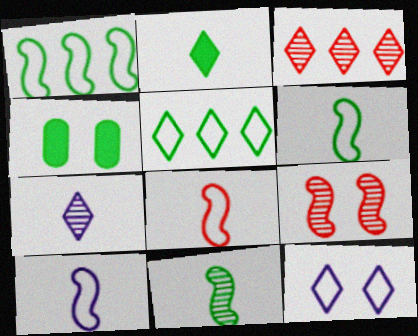[[2, 3, 12], 
[3, 4, 10], 
[4, 5, 11], 
[4, 9, 12], 
[6, 8, 10]]